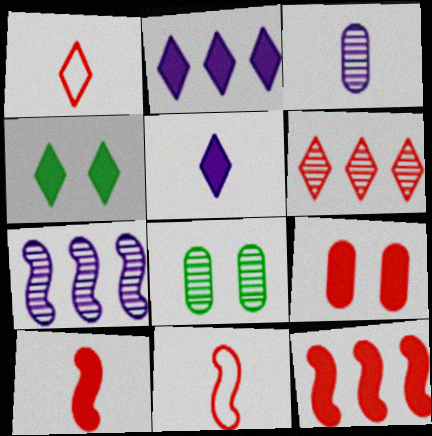[[2, 8, 11], 
[6, 9, 11]]